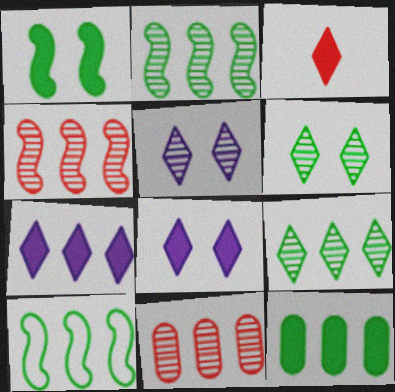[[7, 10, 11], 
[9, 10, 12]]